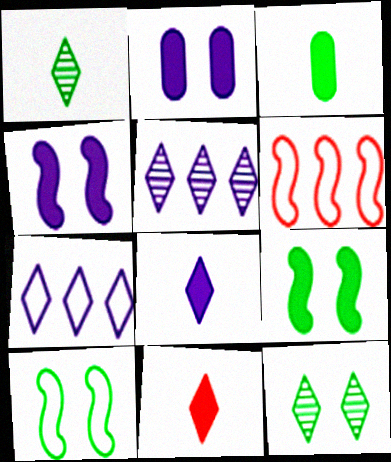[[1, 2, 6], 
[7, 11, 12]]